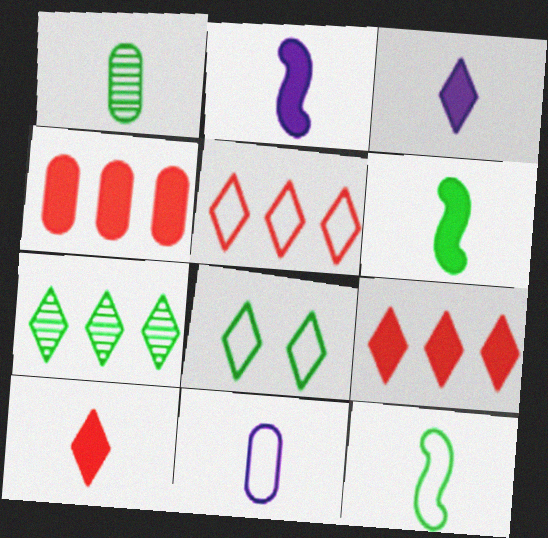[]